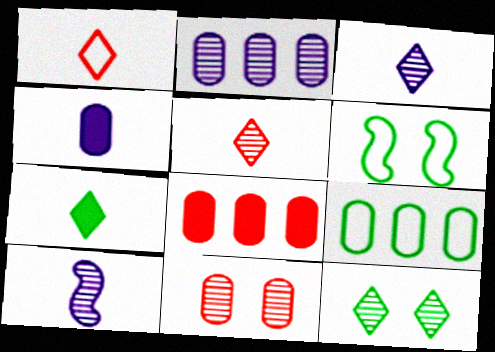[[1, 3, 7], 
[2, 8, 9], 
[3, 6, 8], 
[4, 9, 11]]